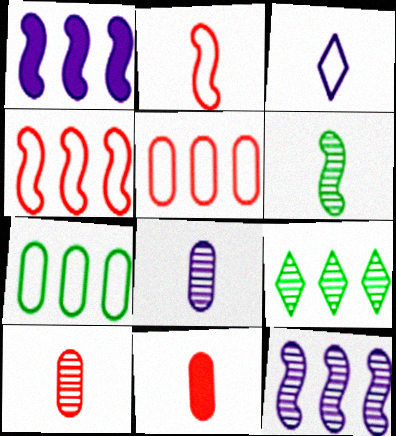[[1, 5, 9], 
[3, 6, 11]]